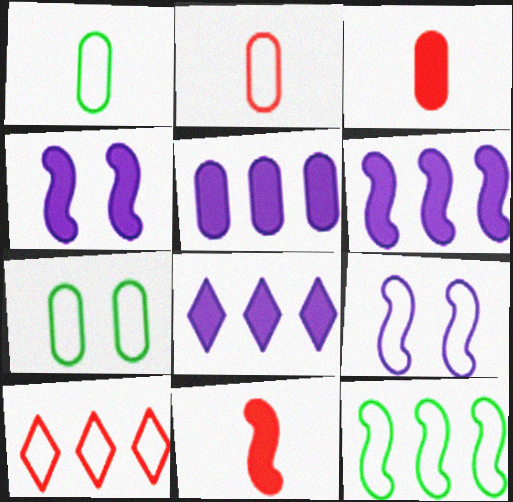[[1, 9, 10], 
[5, 6, 8]]